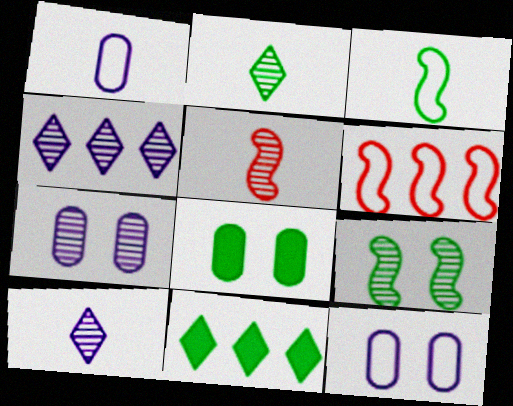[[5, 11, 12], 
[6, 8, 10]]